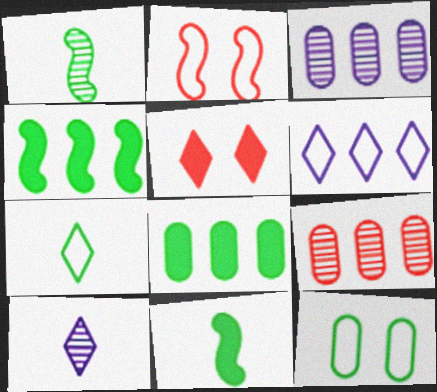[[2, 8, 10], 
[4, 6, 9]]